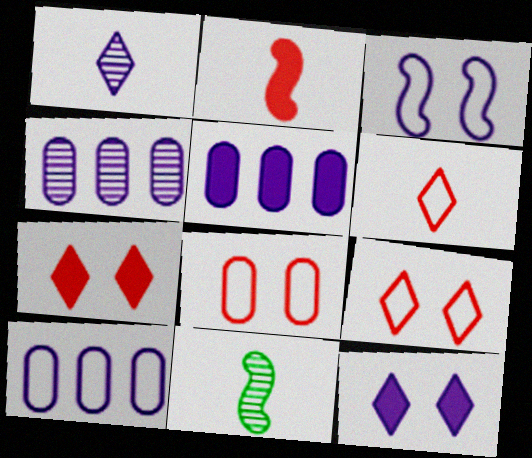[[1, 3, 5], 
[4, 5, 10], 
[5, 9, 11], 
[7, 10, 11]]